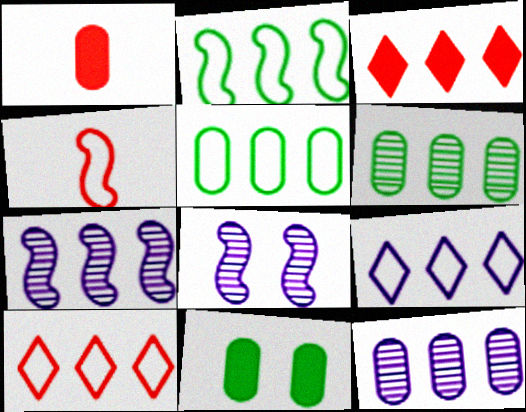[[2, 3, 12], 
[3, 5, 7]]